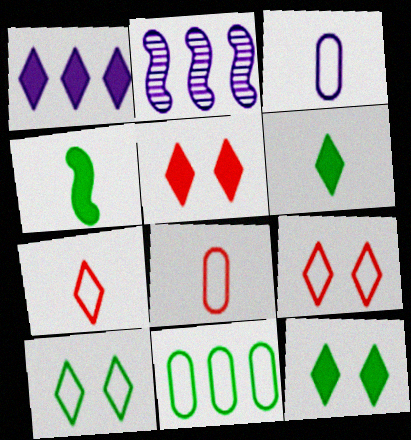[[1, 5, 6], 
[2, 8, 12]]